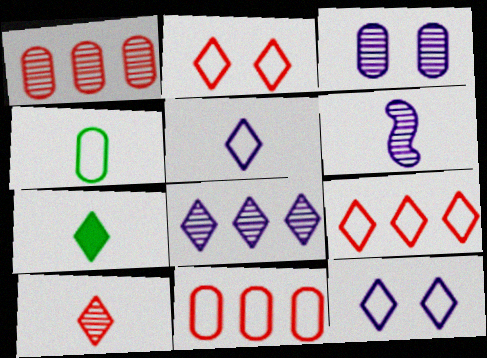[[2, 7, 8], 
[3, 6, 8], 
[5, 7, 10]]